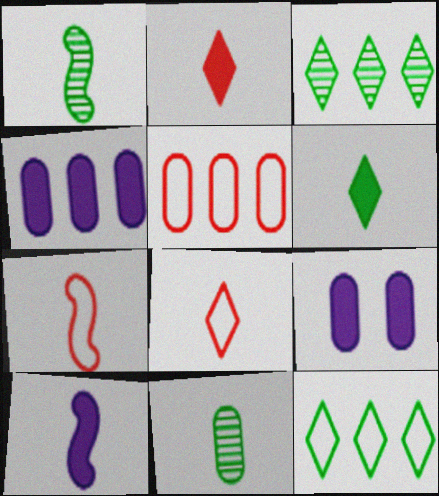[[1, 7, 10], 
[3, 7, 9], 
[5, 9, 11], 
[8, 10, 11]]